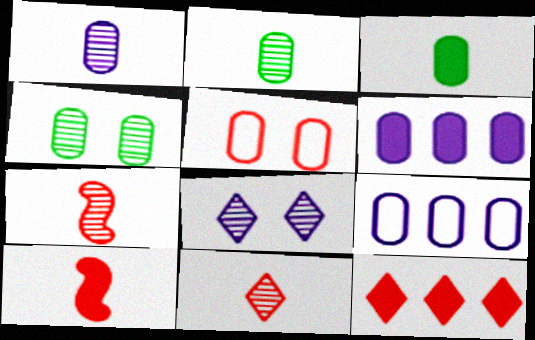[[2, 5, 6], 
[5, 7, 12]]